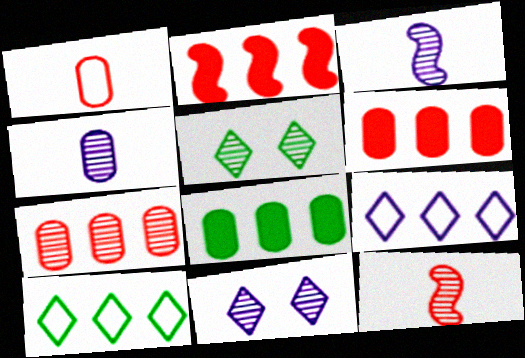[[3, 5, 7]]